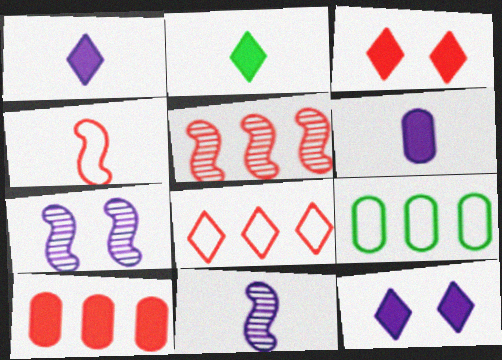[[3, 9, 11], 
[5, 8, 10]]